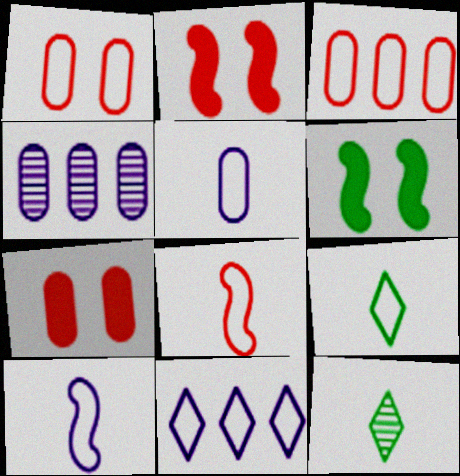[[2, 4, 9], 
[5, 8, 9]]